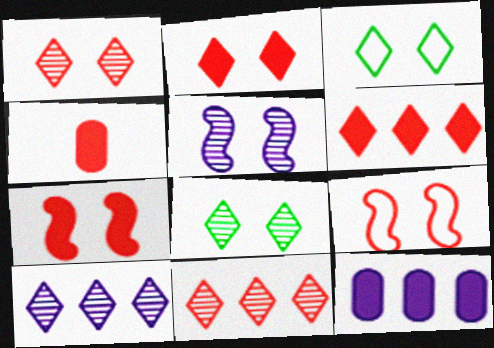[[4, 6, 7], 
[4, 9, 11]]